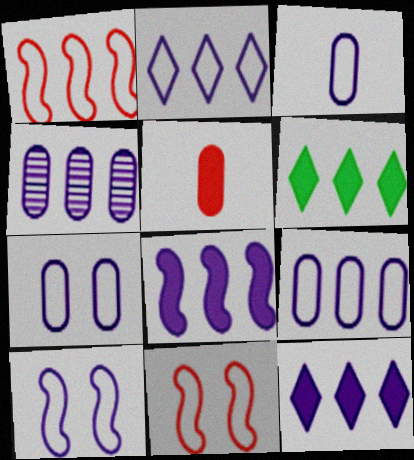[[1, 4, 6], 
[2, 3, 10], 
[2, 4, 8], 
[3, 7, 9]]